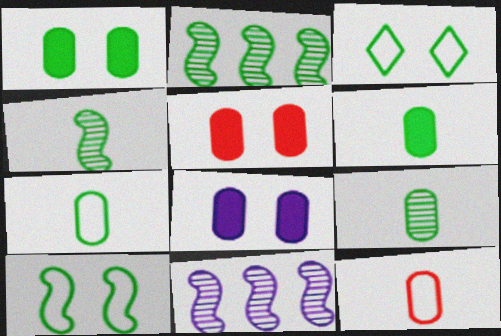[[1, 5, 8], 
[2, 3, 6], 
[6, 7, 9]]